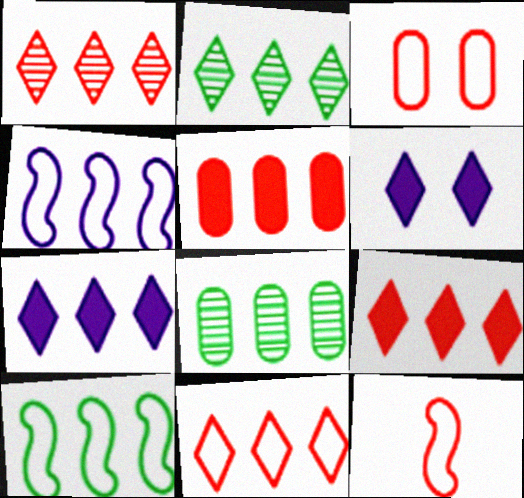[[1, 9, 11], 
[2, 4, 5], 
[2, 7, 11], 
[3, 11, 12], 
[4, 8, 9], 
[6, 8, 12]]